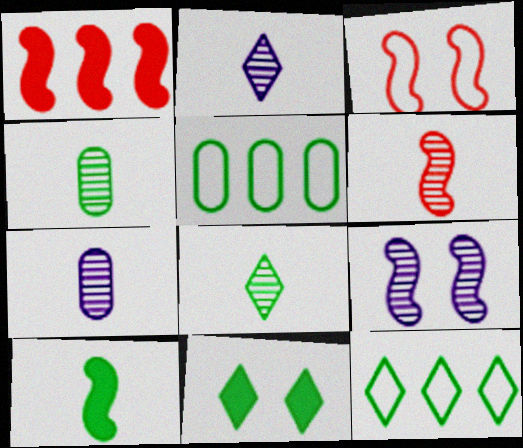[[1, 3, 6], 
[2, 4, 6], 
[6, 7, 8], 
[8, 11, 12]]